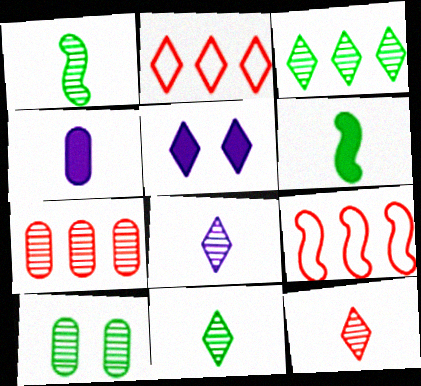[[1, 3, 10], 
[2, 5, 11], 
[8, 11, 12]]